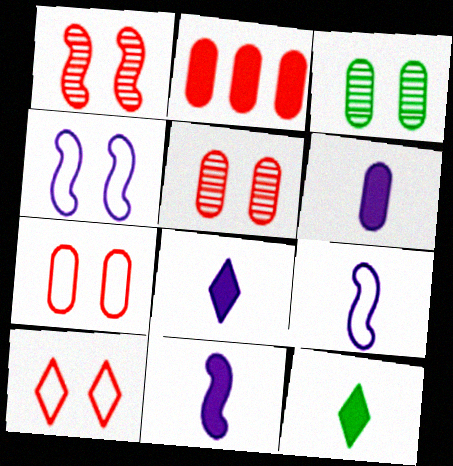[[6, 8, 11]]